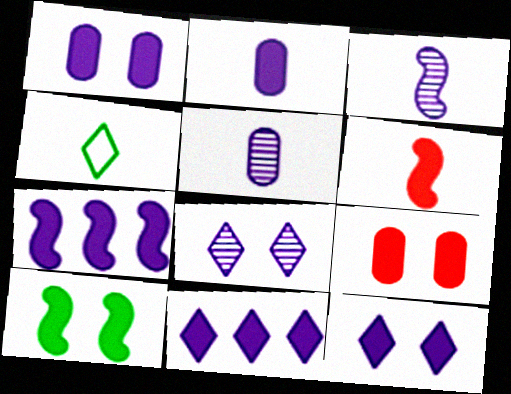[[2, 7, 12], 
[4, 5, 6], 
[6, 7, 10], 
[9, 10, 12]]